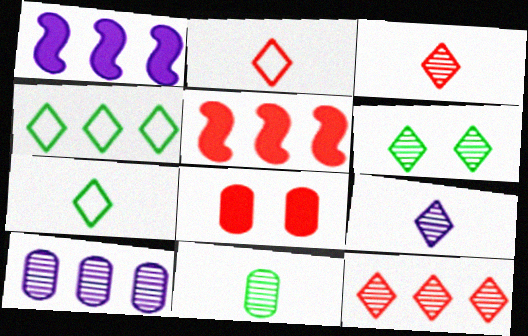[[4, 5, 10], 
[6, 9, 12]]